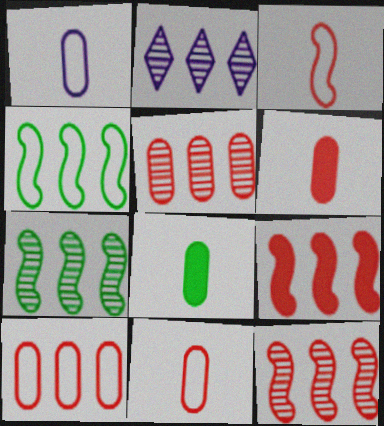[[2, 5, 7]]